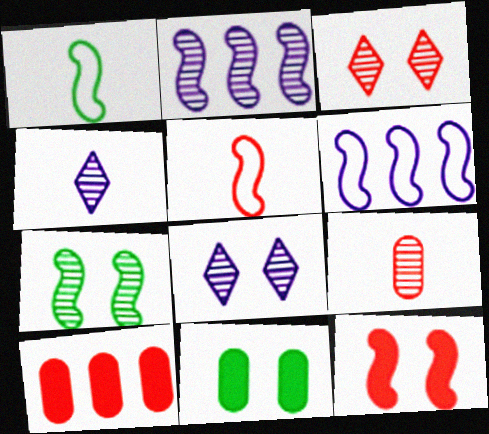[[1, 2, 12], 
[1, 8, 10], 
[3, 5, 10]]